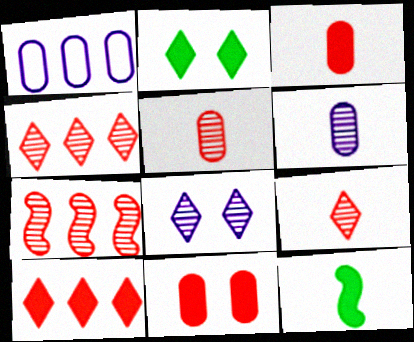[]